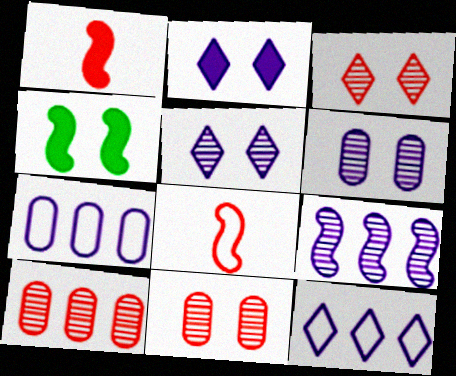[[4, 8, 9]]